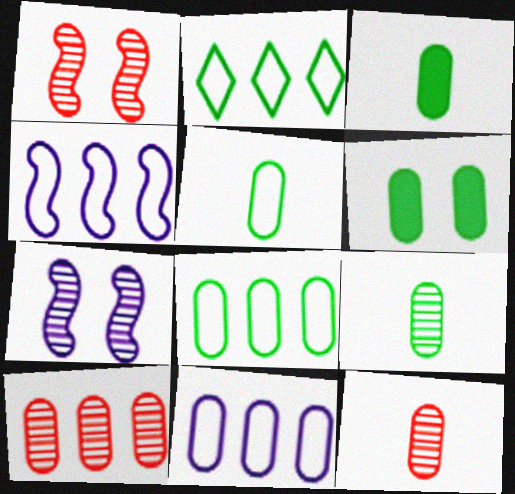[[3, 5, 9], 
[6, 8, 9], 
[6, 11, 12]]